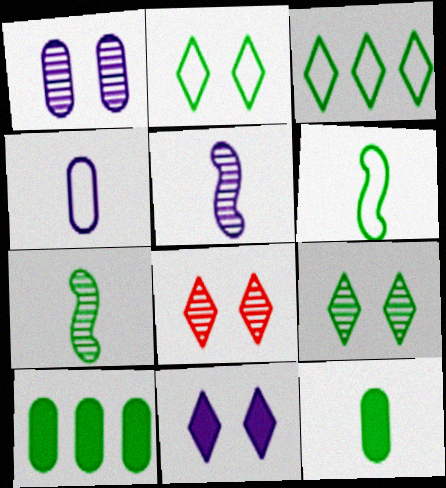[[2, 7, 10], 
[2, 8, 11], 
[6, 9, 10]]